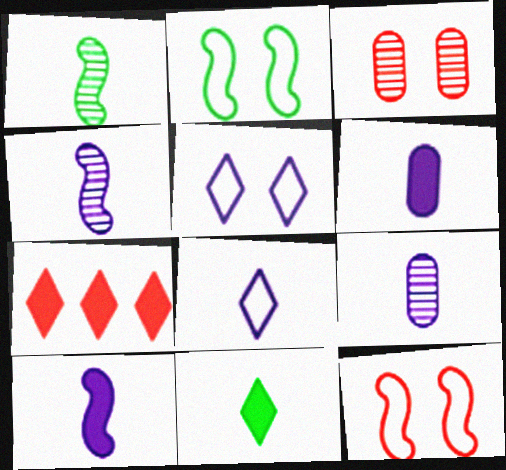[[2, 7, 9], 
[4, 6, 8], 
[8, 9, 10]]